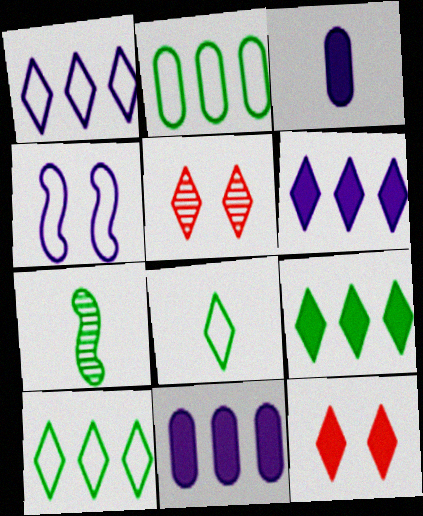[[5, 6, 8]]